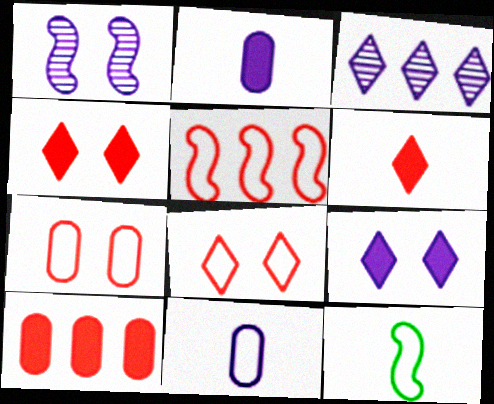[]